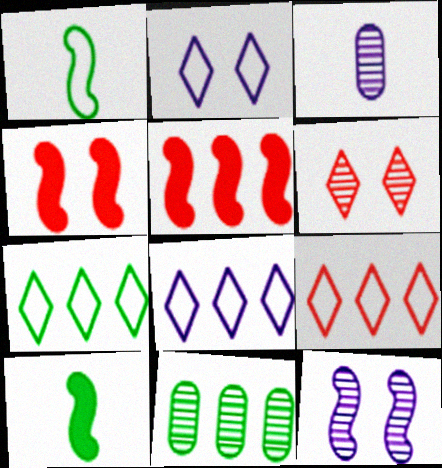[[1, 5, 12], 
[3, 4, 7], 
[5, 8, 11], 
[7, 8, 9]]